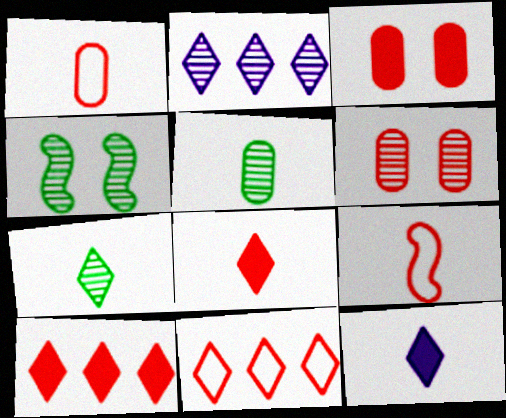[[5, 9, 12], 
[6, 9, 10]]